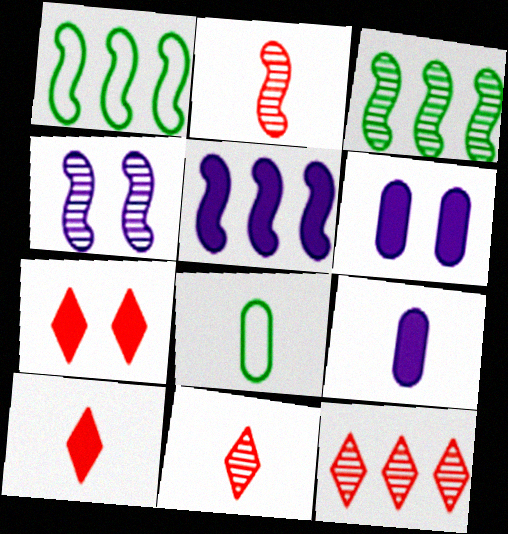[[1, 6, 11], 
[2, 3, 4]]